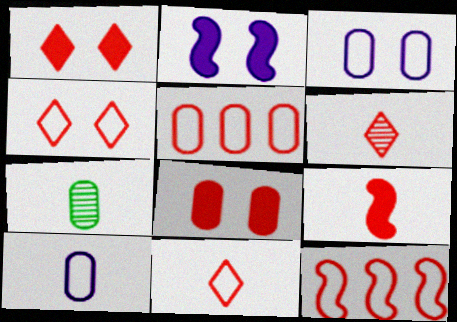[[6, 8, 12]]